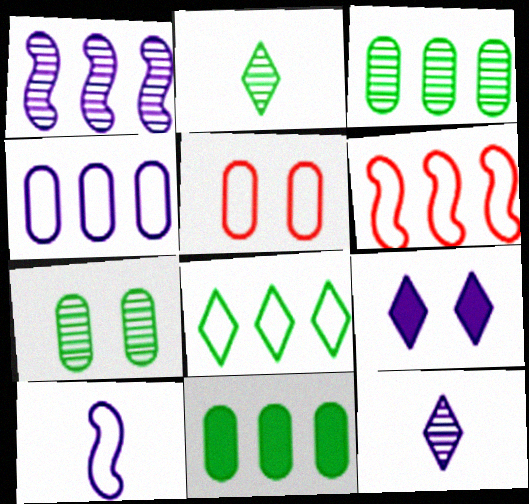[[4, 6, 8], 
[5, 8, 10]]